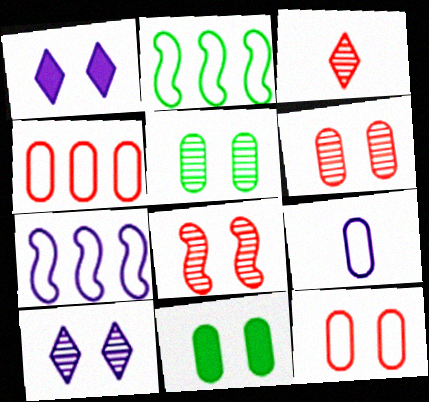[[3, 7, 11], 
[5, 8, 10]]